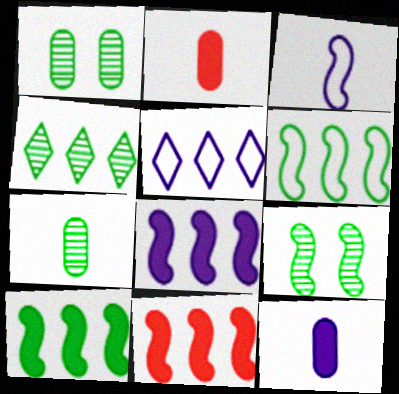[[2, 5, 9], 
[3, 9, 11], 
[4, 7, 9], 
[8, 10, 11]]